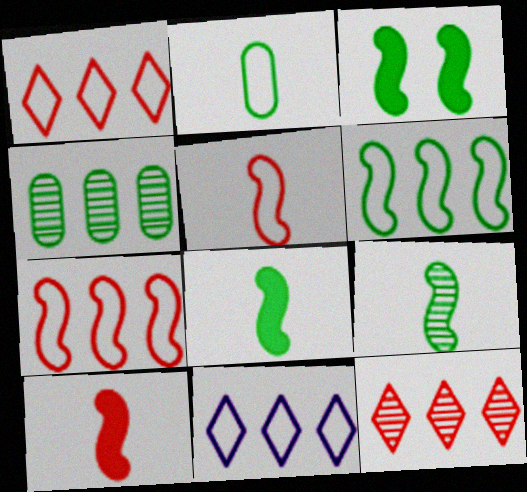[[3, 6, 9]]